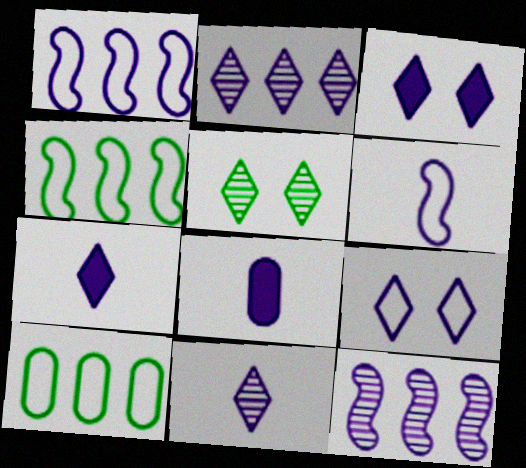[[2, 7, 9], 
[6, 8, 11], 
[8, 9, 12]]